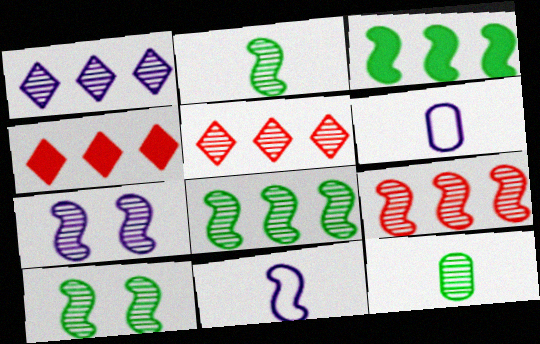[[2, 7, 9], 
[2, 8, 10], 
[4, 6, 10], 
[5, 7, 12]]